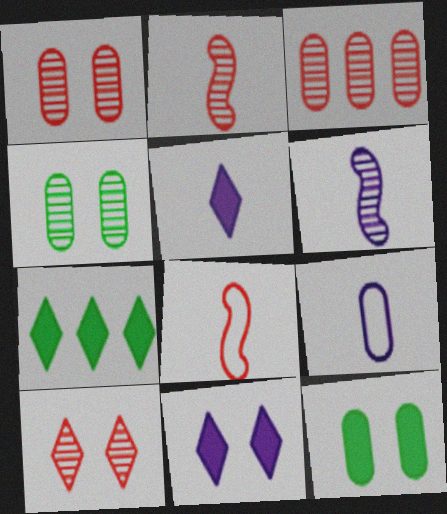[[2, 3, 10], 
[3, 9, 12], 
[5, 6, 9]]